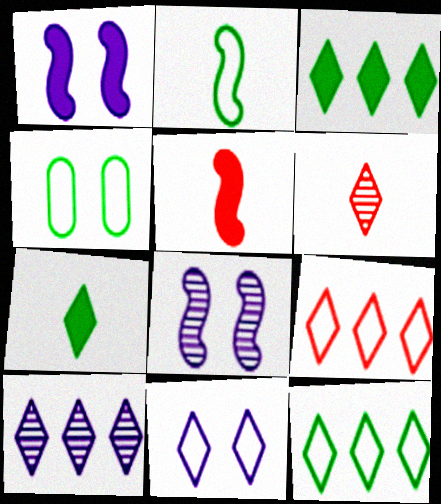[[2, 4, 12], 
[3, 6, 11], 
[3, 9, 10], 
[4, 5, 10]]